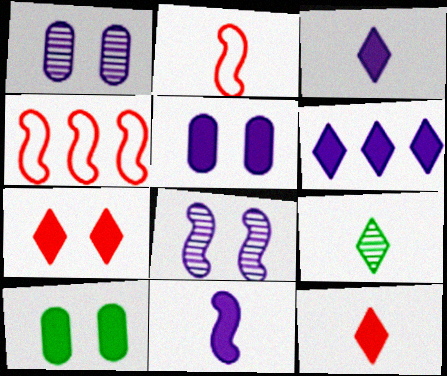[[4, 5, 9], 
[5, 6, 11]]